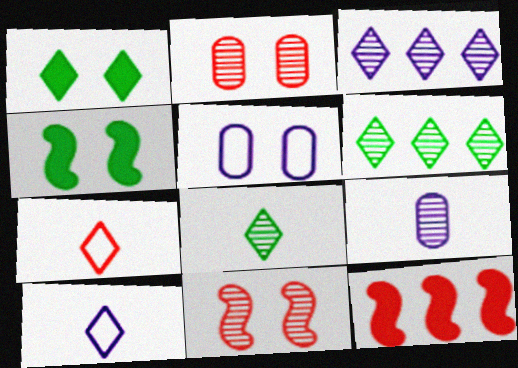[[1, 3, 7], 
[1, 5, 11], 
[2, 7, 12], 
[5, 8, 12], 
[6, 9, 11]]